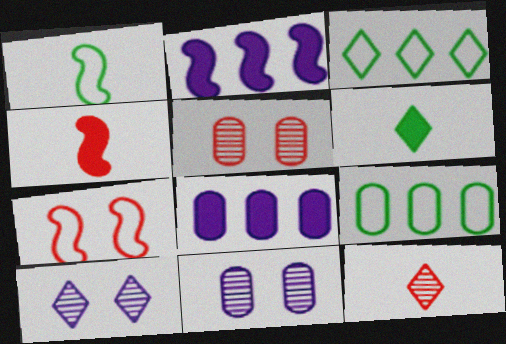[[3, 4, 11], 
[4, 9, 10]]